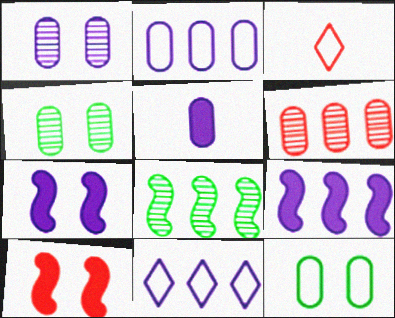[[1, 2, 5], 
[3, 4, 9], 
[3, 6, 10], 
[5, 6, 12]]